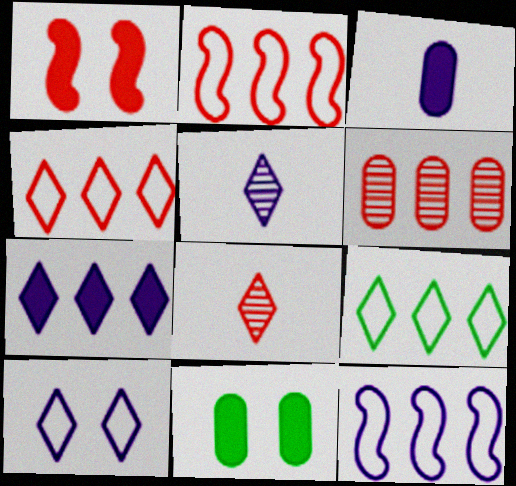[[2, 5, 11], 
[5, 7, 10], 
[8, 11, 12]]